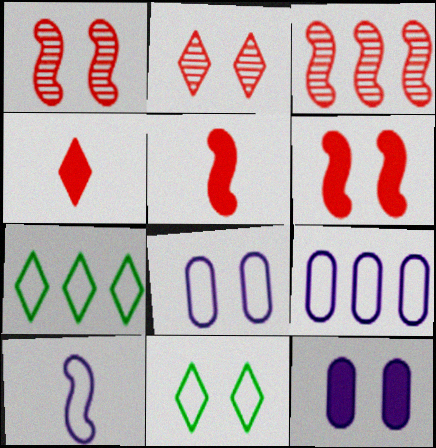[[1, 11, 12]]